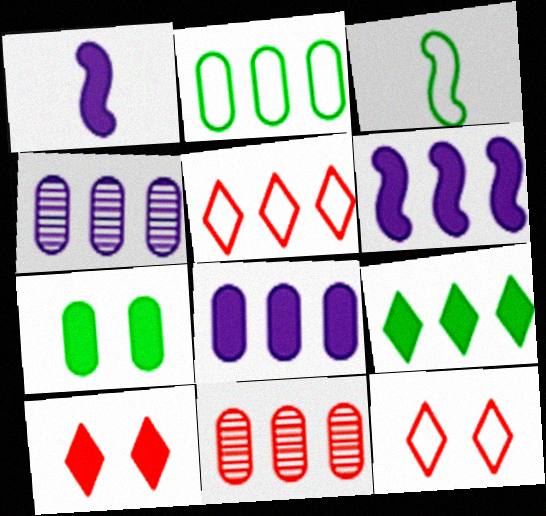[[2, 8, 11], 
[3, 4, 10]]